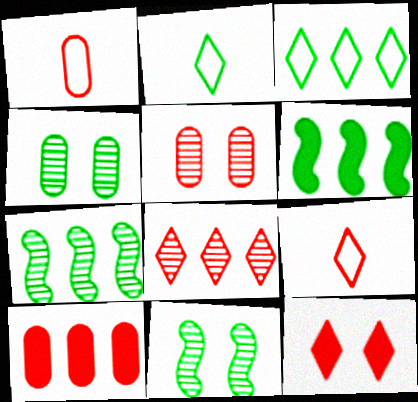[[1, 5, 10], 
[2, 4, 6], 
[8, 9, 12]]